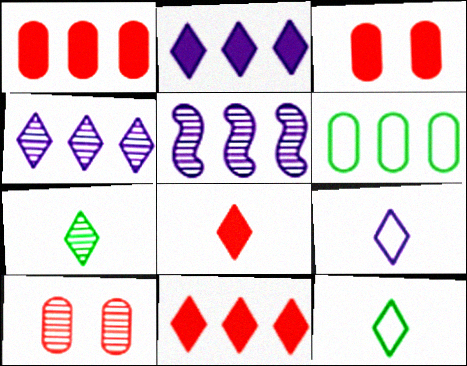[[3, 5, 12], 
[5, 6, 11], 
[5, 7, 10], 
[7, 8, 9]]